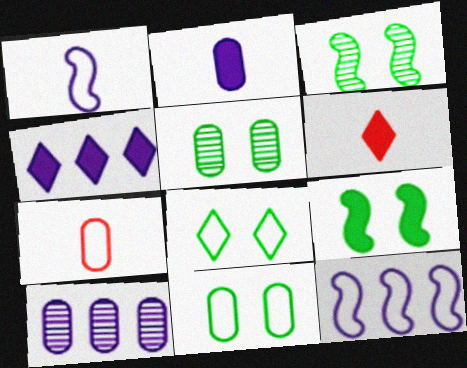[[3, 4, 7], 
[4, 10, 12], 
[5, 6, 12], 
[5, 8, 9], 
[7, 8, 12]]